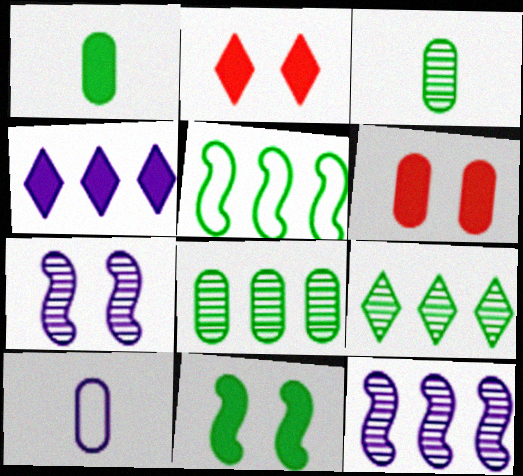[[4, 7, 10], 
[6, 8, 10]]